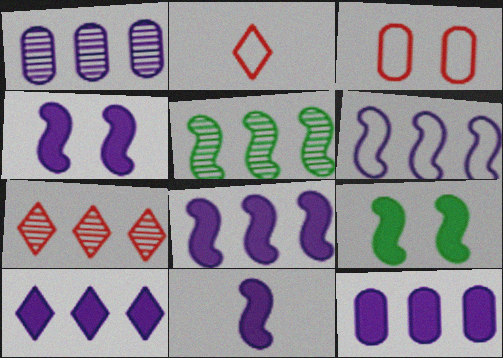[[1, 2, 9], 
[1, 5, 7], 
[1, 6, 10], 
[4, 8, 11], 
[8, 10, 12]]